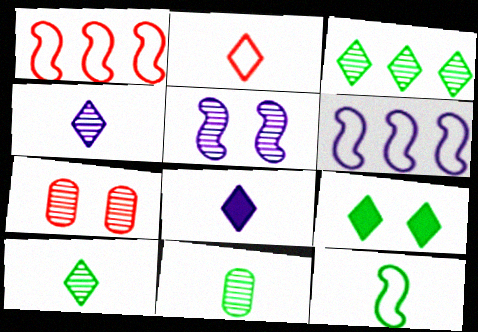[[2, 8, 10]]